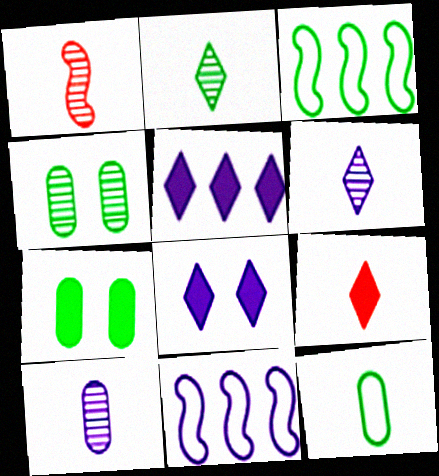[[1, 2, 10], 
[2, 3, 7], 
[4, 9, 11], 
[8, 10, 11]]